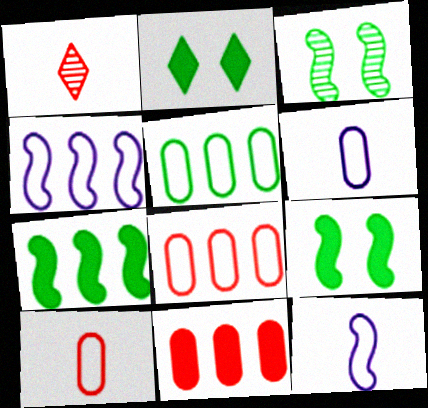[]